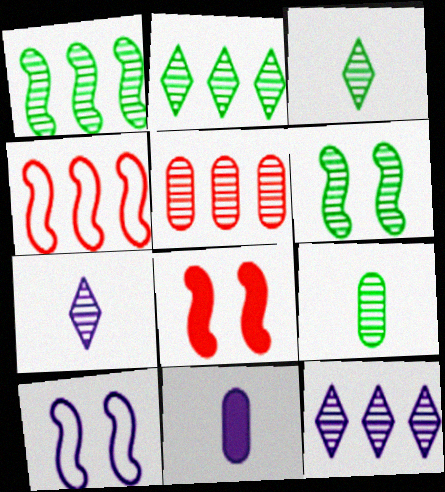[[1, 5, 12], 
[2, 6, 9], 
[5, 6, 7], 
[6, 8, 10], 
[10, 11, 12]]